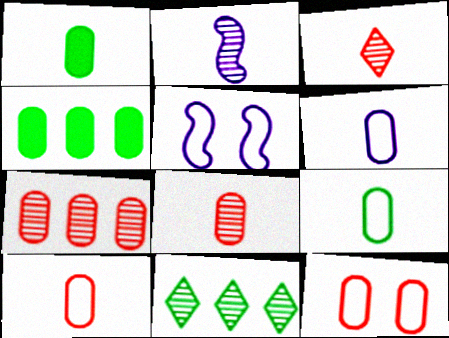[[1, 6, 8], 
[3, 4, 5], 
[6, 9, 10]]